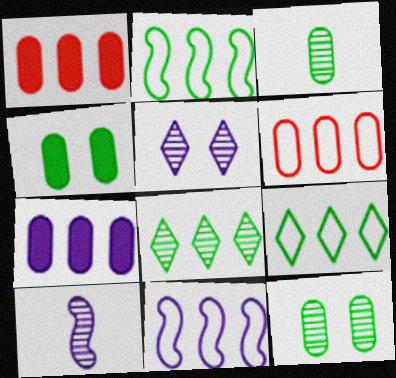[[1, 8, 11], 
[6, 9, 11]]